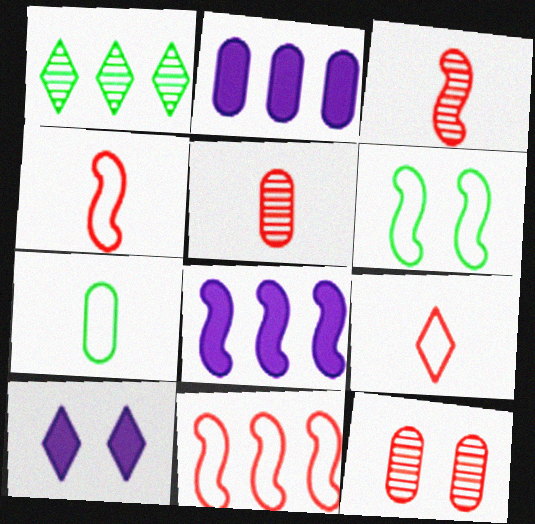[[1, 2, 11], 
[1, 9, 10], 
[2, 7, 12], 
[3, 6, 8], 
[6, 10, 12]]